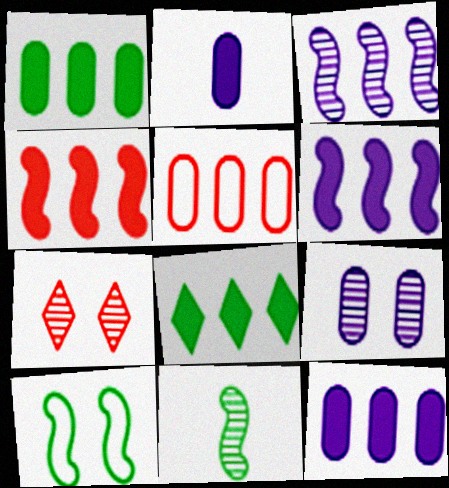[[3, 5, 8], 
[4, 8, 12]]